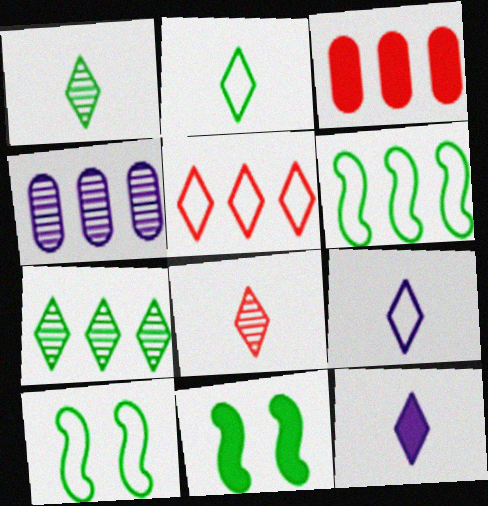[[2, 8, 12], 
[3, 11, 12]]